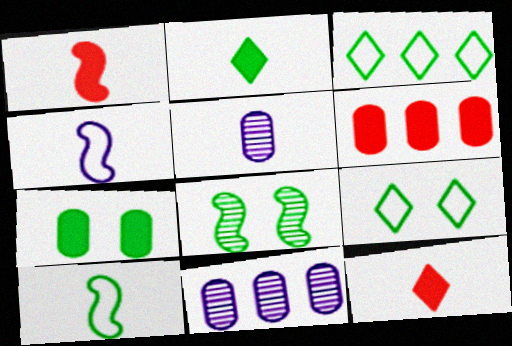[[1, 9, 11], 
[5, 10, 12], 
[7, 8, 9]]